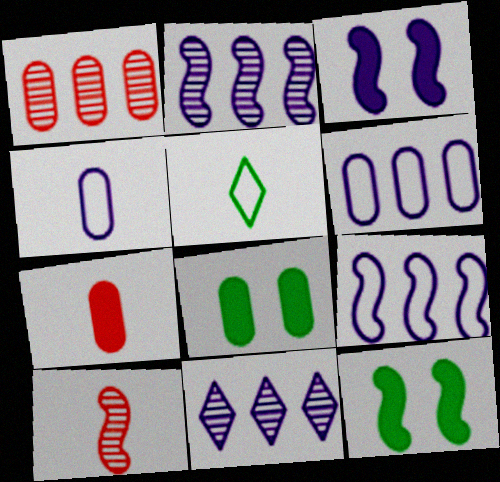[[1, 3, 5], 
[1, 4, 8], 
[3, 4, 11], 
[9, 10, 12]]